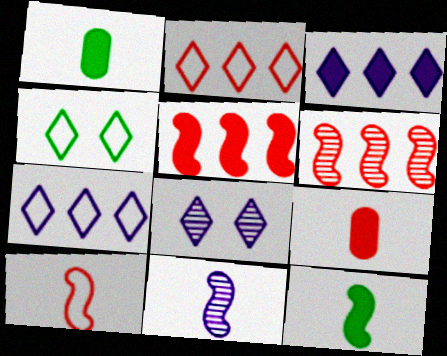[[10, 11, 12]]